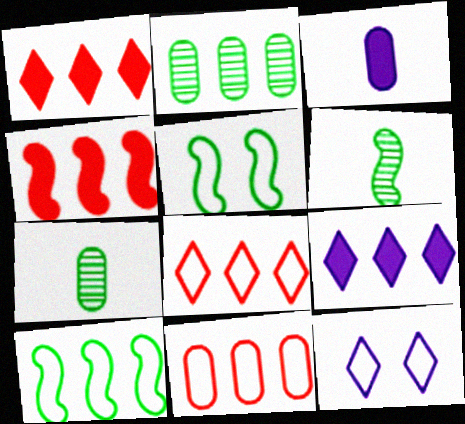[[4, 7, 12]]